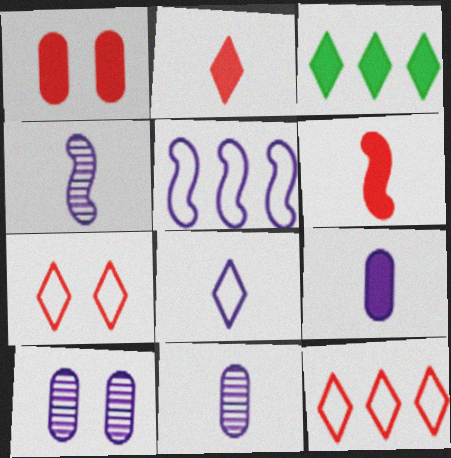[[4, 8, 9]]